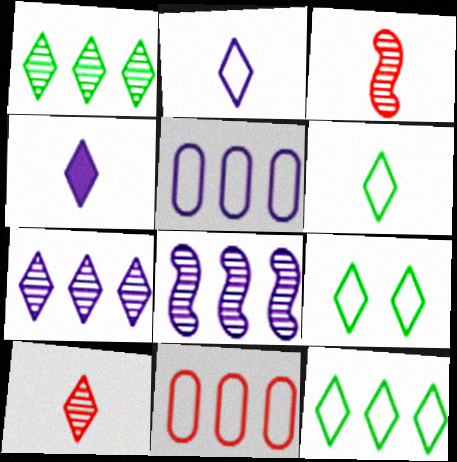[[4, 6, 10], 
[6, 9, 12]]